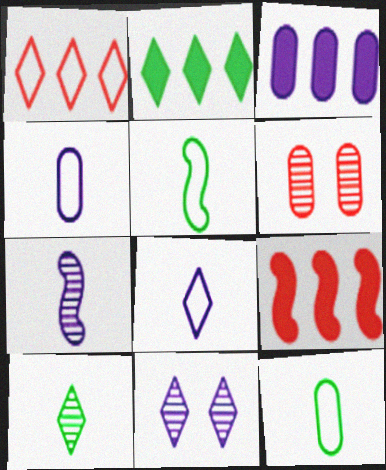[[2, 3, 9], 
[3, 6, 12], 
[9, 11, 12]]